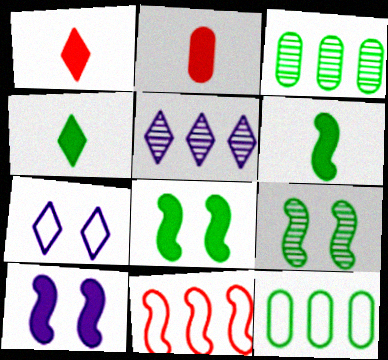[[4, 9, 12]]